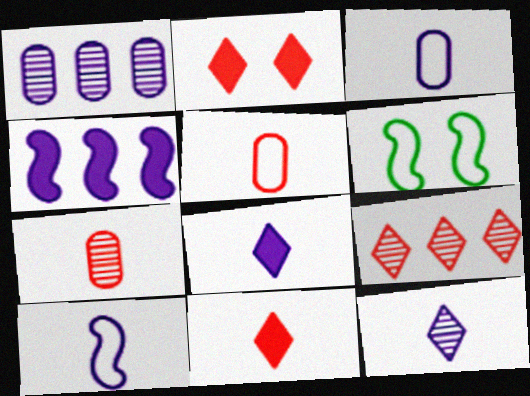[[1, 6, 11]]